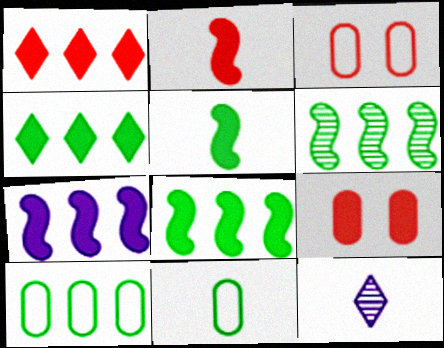[[1, 2, 9], 
[2, 11, 12], 
[3, 8, 12], 
[4, 6, 10]]